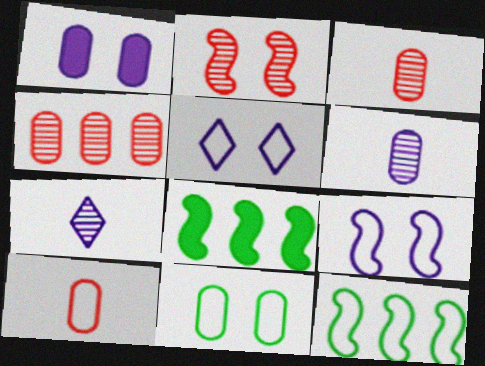[[3, 5, 8], 
[5, 10, 12]]